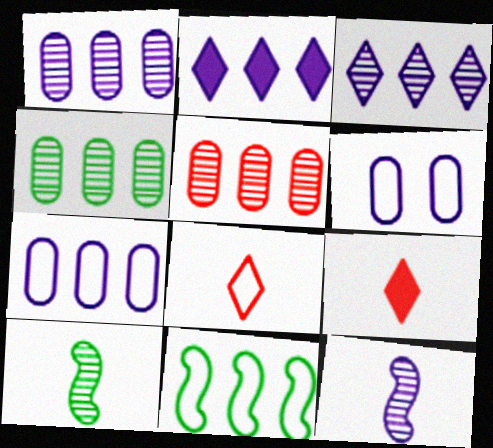[[1, 4, 5], 
[2, 5, 11], 
[2, 6, 12], 
[6, 8, 11]]